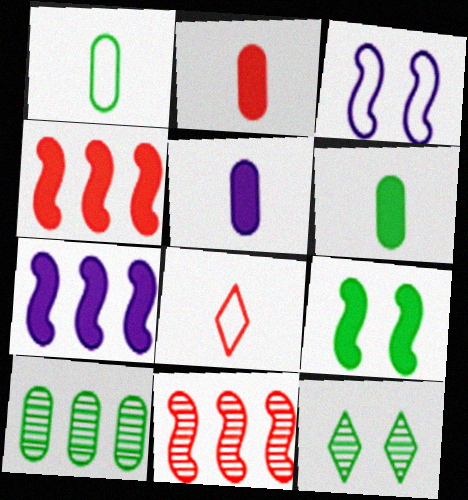[[2, 5, 6]]